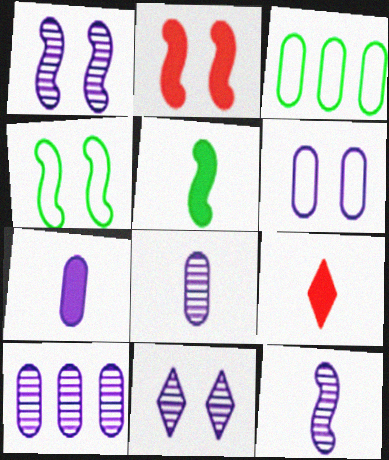[[1, 2, 4], 
[1, 3, 9], 
[4, 9, 10], 
[5, 7, 9], 
[6, 7, 10], 
[10, 11, 12]]